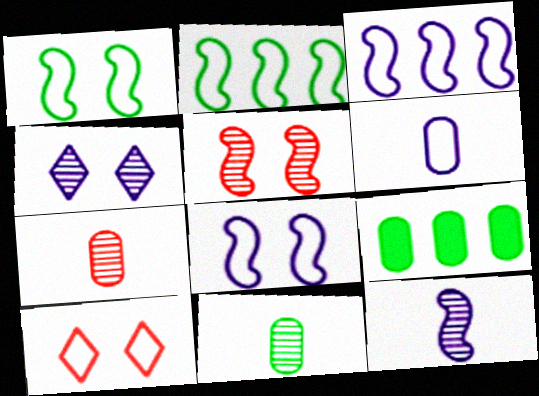[[2, 6, 10], 
[9, 10, 12]]